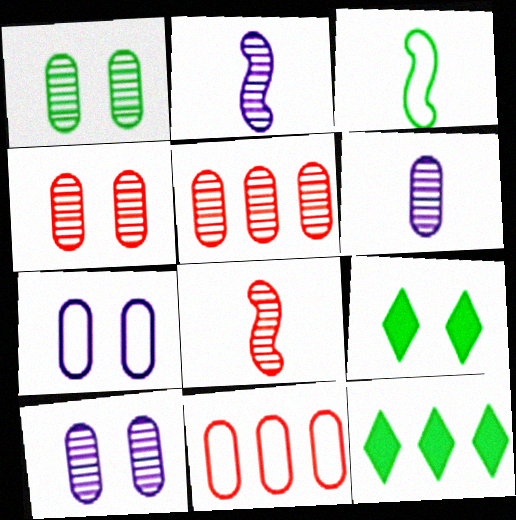[[1, 3, 12], 
[1, 4, 10], 
[1, 5, 6], 
[2, 9, 11], 
[7, 8, 12]]